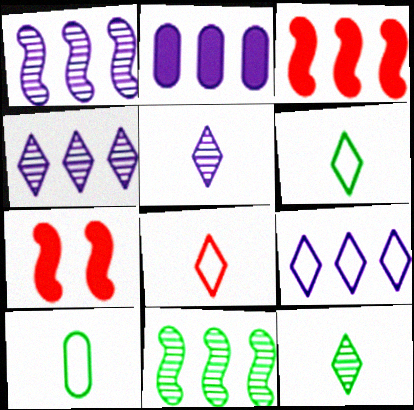[[1, 2, 9], 
[4, 7, 10]]